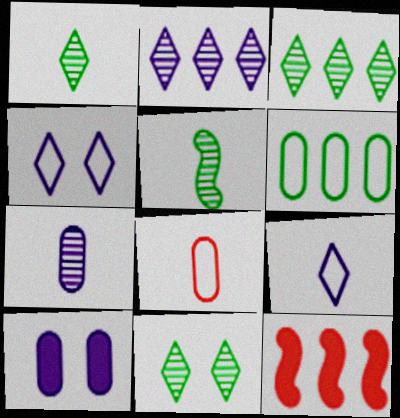[[1, 3, 11], 
[2, 6, 12]]